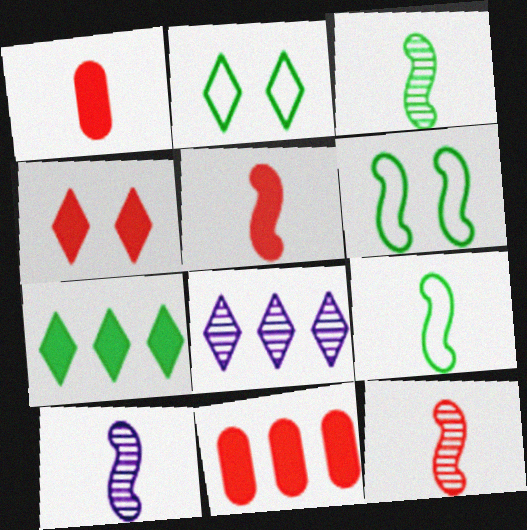[[1, 6, 8], 
[2, 10, 11], 
[3, 10, 12], 
[4, 5, 11], 
[5, 9, 10]]